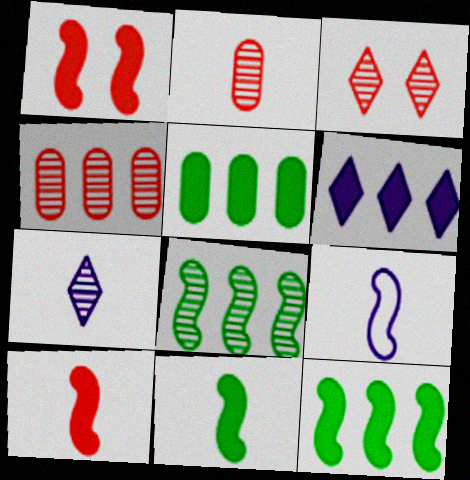[[1, 8, 9], 
[3, 5, 9]]